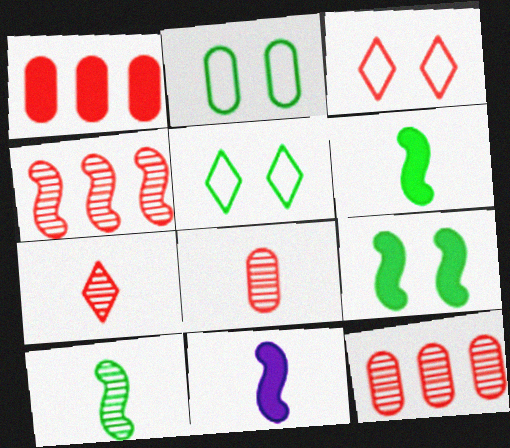[[5, 11, 12]]